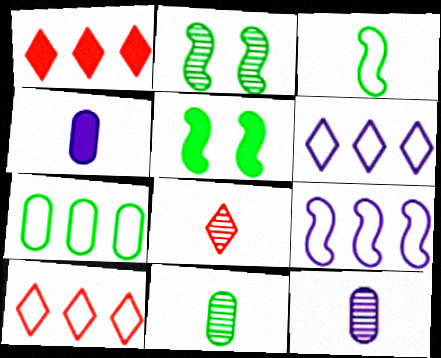[[1, 4, 5], 
[2, 4, 10], 
[3, 4, 8], 
[5, 10, 12], 
[7, 9, 10]]